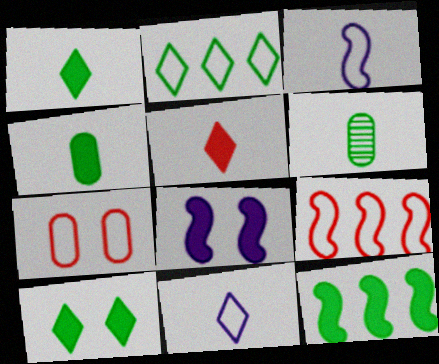[[2, 3, 7], 
[3, 5, 6], 
[4, 10, 12]]